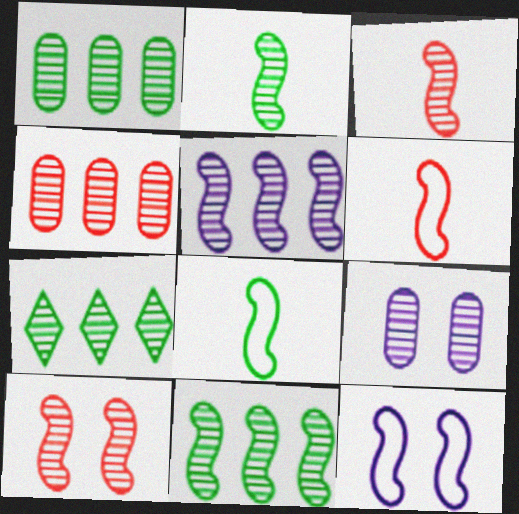[[1, 7, 11], 
[2, 5, 10], 
[3, 7, 9], 
[4, 5, 7]]